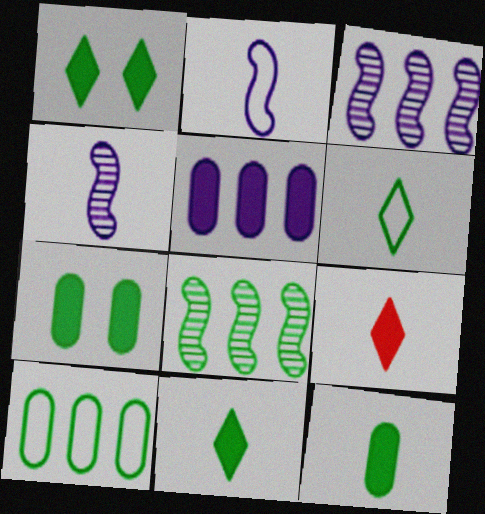[[6, 7, 8]]